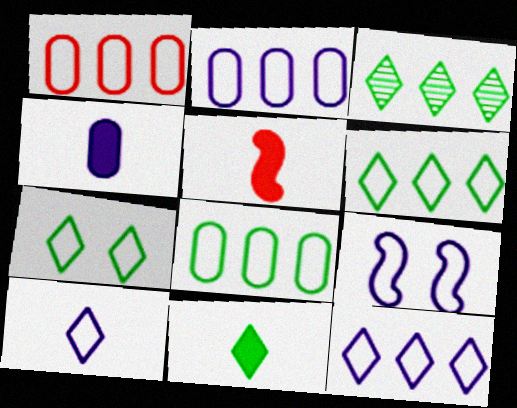[[1, 2, 8], 
[2, 9, 10], 
[3, 7, 11], 
[4, 5, 11]]